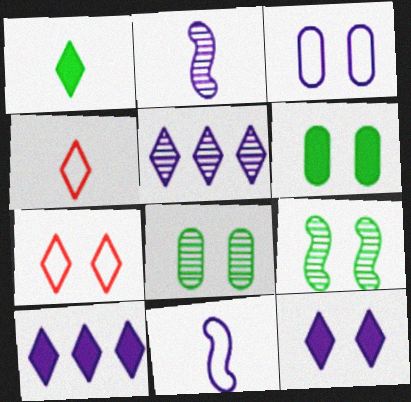[[1, 5, 7], 
[2, 3, 10]]